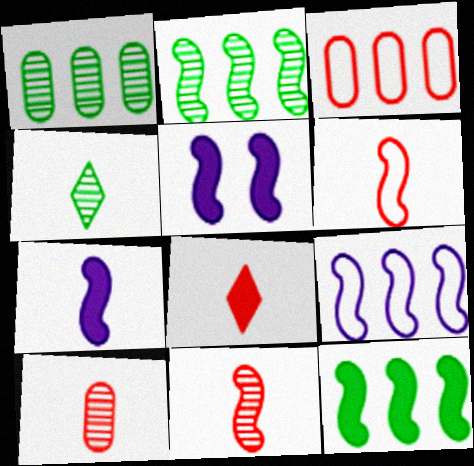[[2, 5, 6], 
[3, 4, 5], 
[6, 8, 10]]